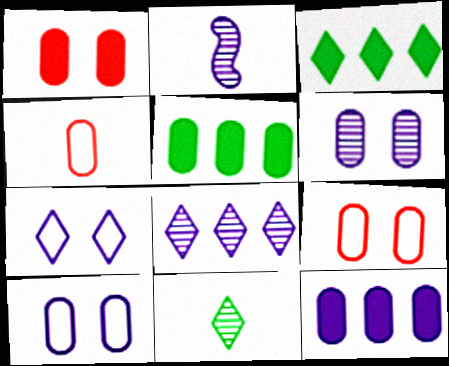[[2, 3, 9], 
[2, 6, 8], 
[2, 7, 12], 
[4, 5, 6]]